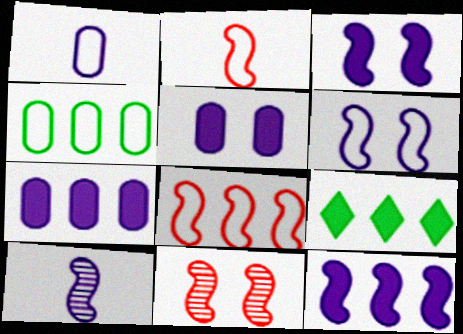[[1, 9, 11], 
[6, 10, 12]]